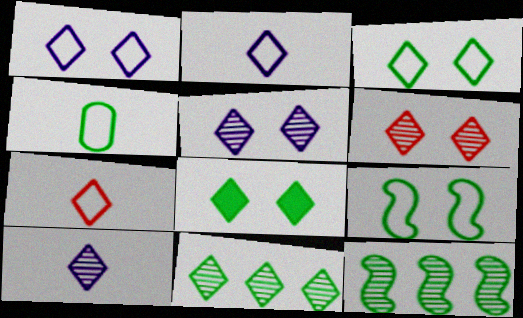[[1, 6, 8], 
[4, 8, 12], 
[6, 10, 11]]